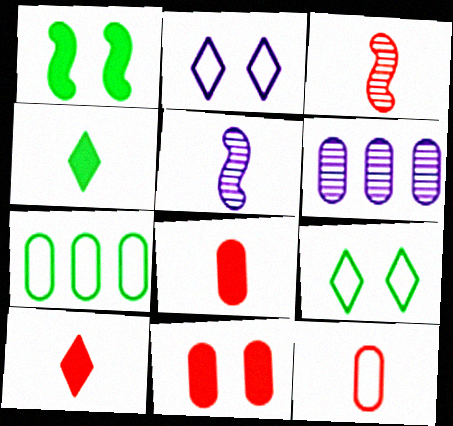[[3, 10, 12], 
[4, 5, 12]]